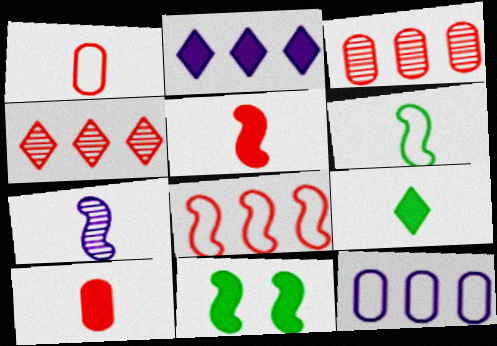[[1, 7, 9], 
[2, 10, 11], 
[5, 6, 7], 
[7, 8, 11]]